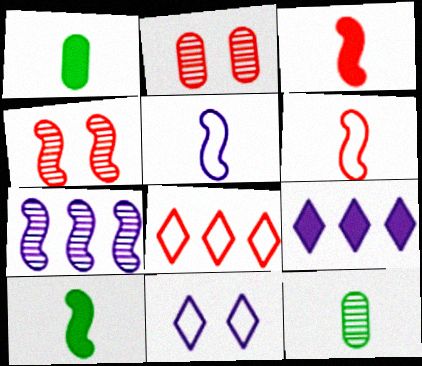[[2, 3, 8]]